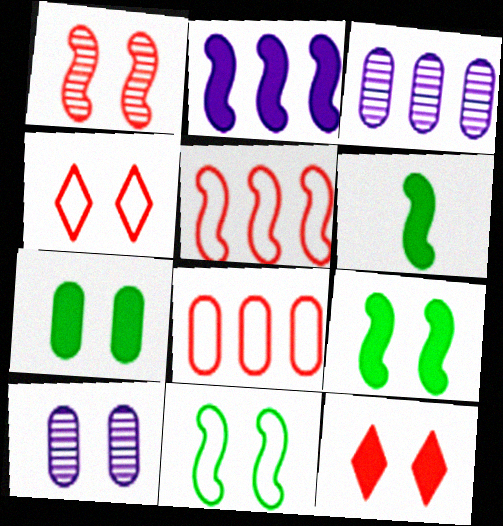[[3, 4, 6], 
[4, 9, 10], 
[10, 11, 12]]